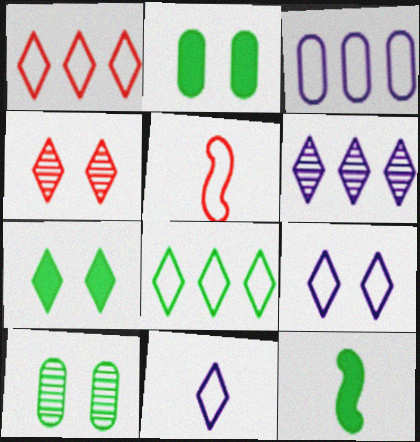[[2, 5, 6], 
[3, 4, 12], 
[4, 7, 9], 
[8, 10, 12]]